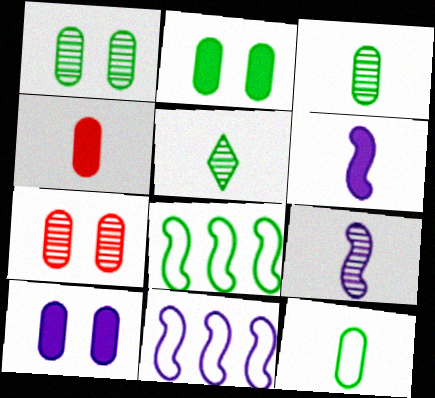[[2, 5, 8]]